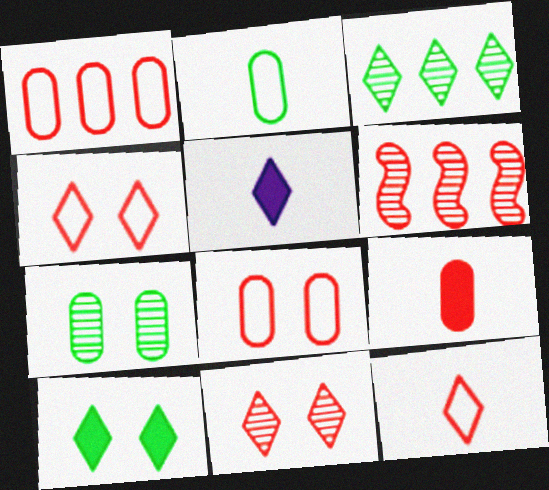[[3, 4, 5], 
[4, 6, 9]]